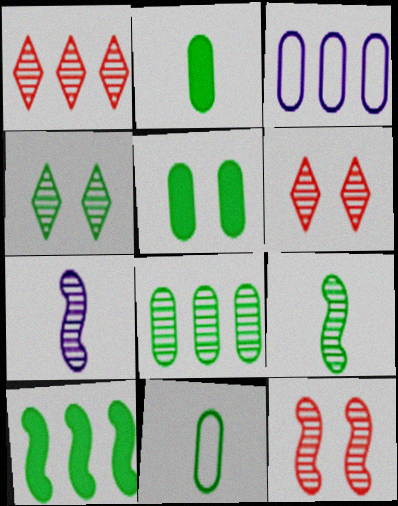[[1, 3, 10], 
[4, 8, 9], 
[4, 10, 11], 
[5, 8, 11], 
[6, 7, 8]]